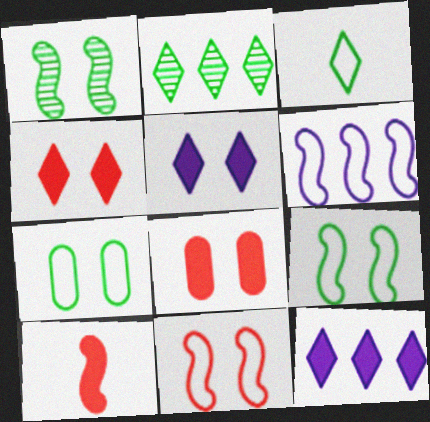[[1, 6, 10]]